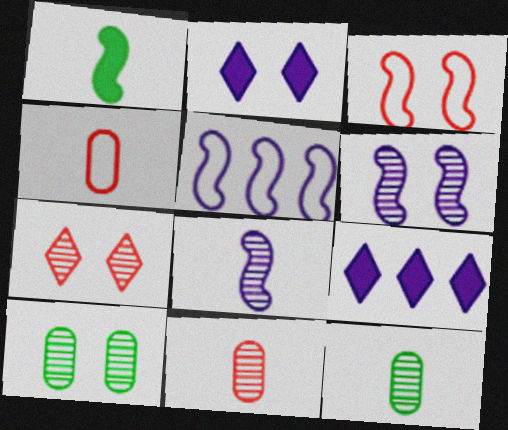[[2, 3, 10], 
[3, 9, 12], 
[6, 7, 10]]